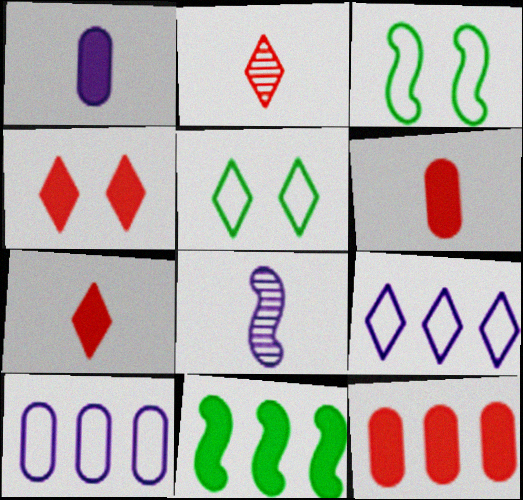[[1, 4, 11], 
[5, 8, 12]]